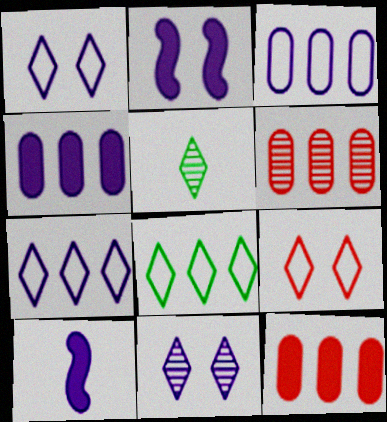[[3, 10, 11]]